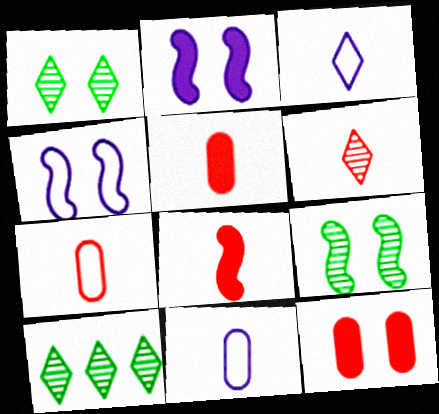[[1, 4, 12], 
[2, 7, 10], 
[4, 5, 10], 
[6, 7, 8]]